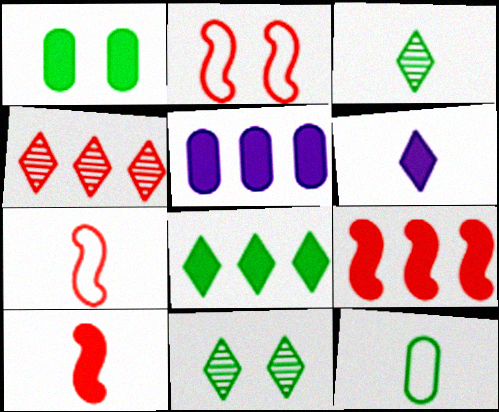[[1, 6, 9], 
[2, 3, 5], 
[5, 7, 11], 
[5, 8, 9]]